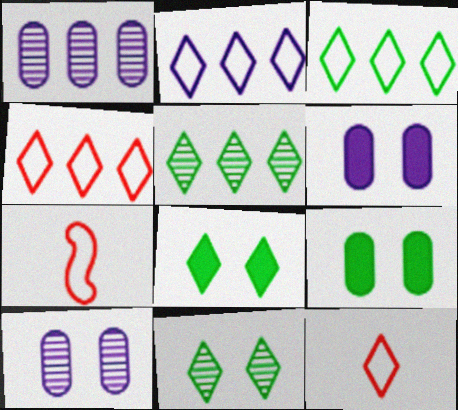[[1, 7, 8], 
[2, 3, 4], 
[5, 6, 7]]